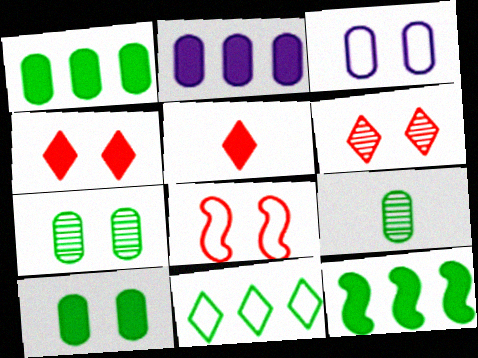[]